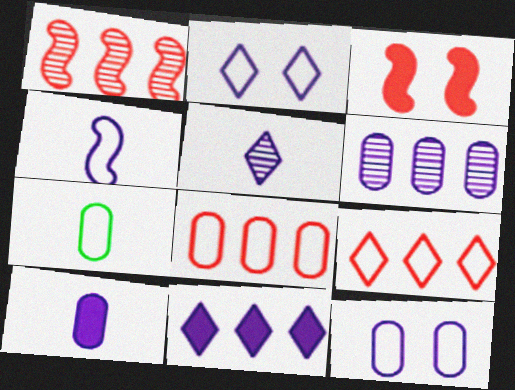[[2, 5, 11], 
[4, 5, 10], 
[6, 10, 12], 
[7, 8, 12]]